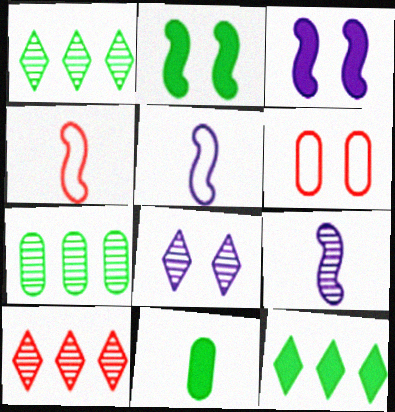[[2, 6, 8], 
[2, 11, 12], 
[6, 9, 12]]